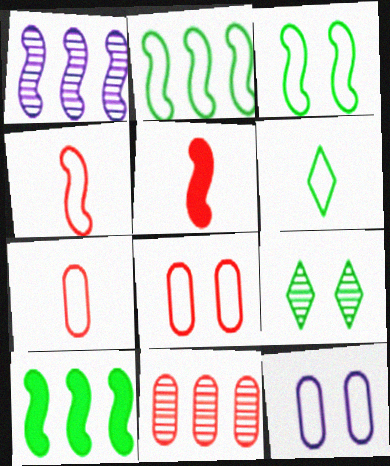[[1, 3, 5]]